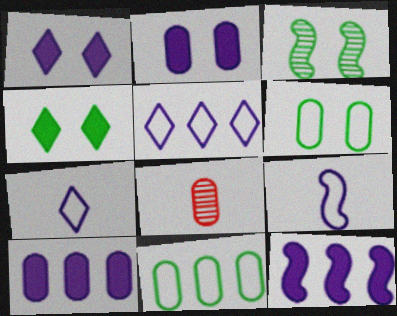[[2, 8, 11], 
[3, 4, 6], 
[6, 8, 10]]